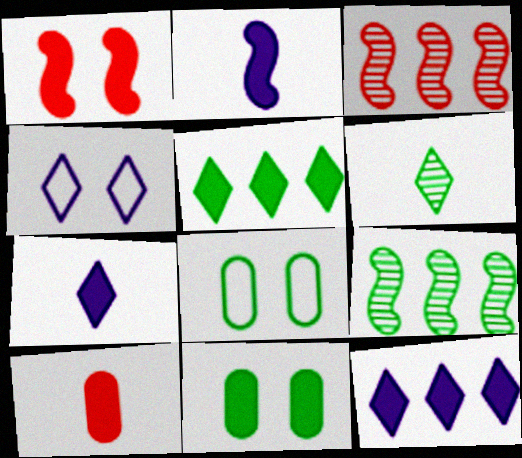[[3, 7, 8], 
[4, 9, 10]]